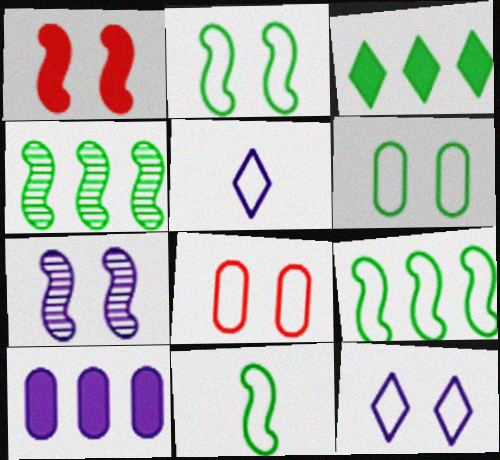[[1, 2, 7], 
[2, 8, 12], 
[2, 9, 11], 
[5, 7, 10], 
[5, 8, 9]]